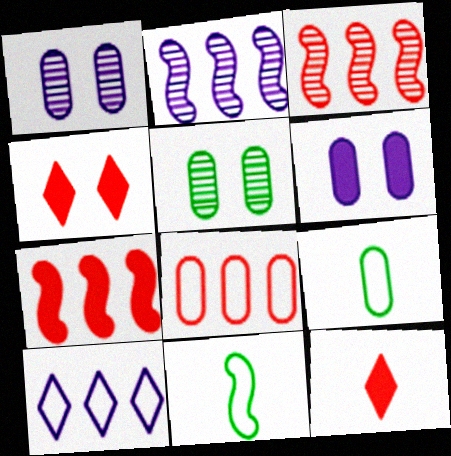[[2, 4, 9]]